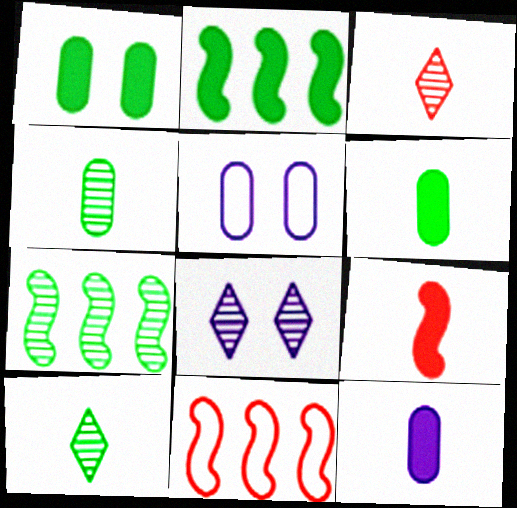[[2, 3, 5], 
[6, 8, 11]]